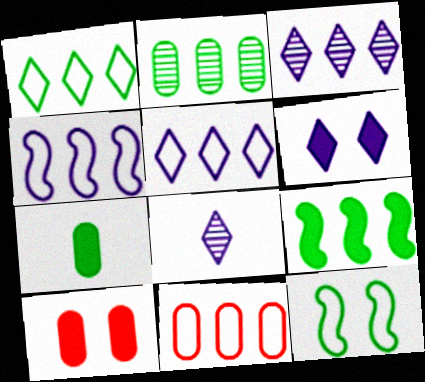[[1, 2, 9], 
[1, 4, 11], 
[3, 9, 11], 
[5, 6, 8]]